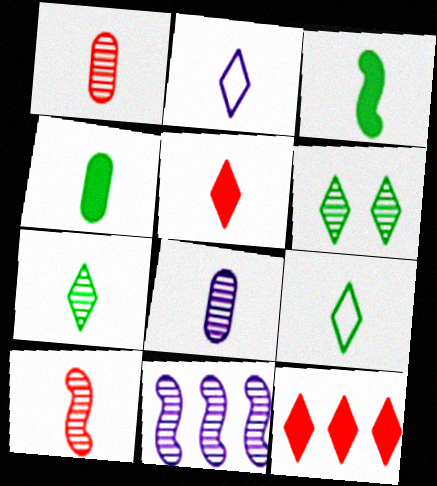[[1, 2, 3], 
[1, 6, 11], 
[2, 4, 10], 
[2, 5, 7], 
[2, 6, 12], 
[7, 8, 10]]